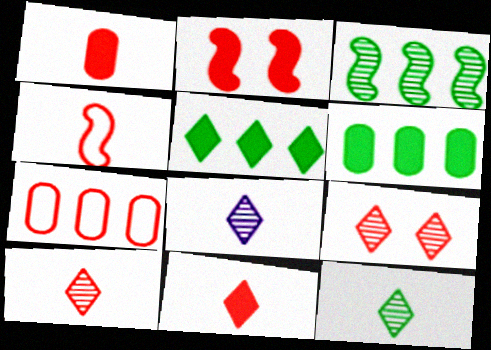[[1, 4, 10], 
[2, 7, 10], 
[8, 10, 12]]